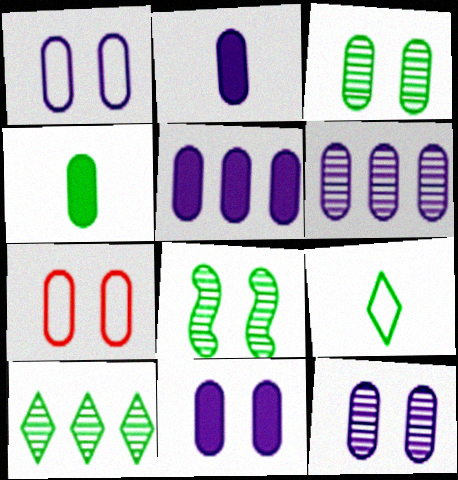[[1, 2, 6], 
[1, 11, 12], 
[2, 5, 11], 
[3, 7, 11], 
[4, 6, 7]]